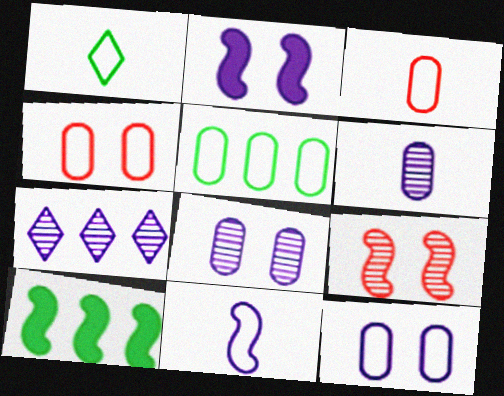[[1, 3, 11], 
[3, 5, 12], 
[9, 10, 11]]